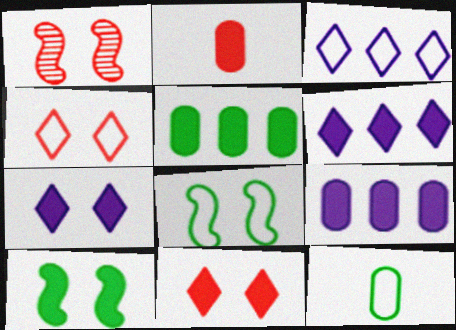[[1, 6, 12], 
[2, 6, 10]]